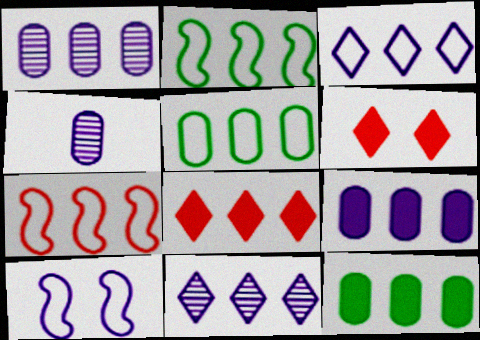[[1, 2, 8], 
[2, 4, 6], 
[3, 5, 7], 
[7, 11, 12]]